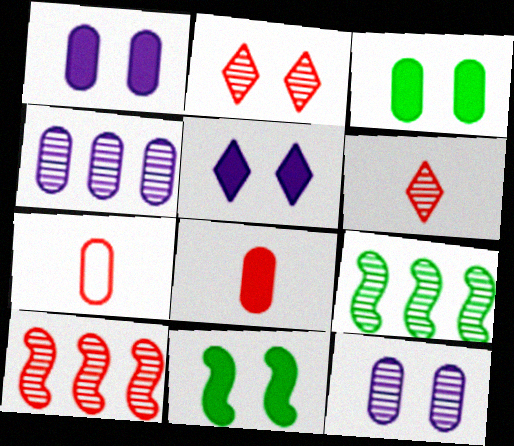[[3, 4, 7], 
[5, 7, 9], 
[6, 9, 12]]